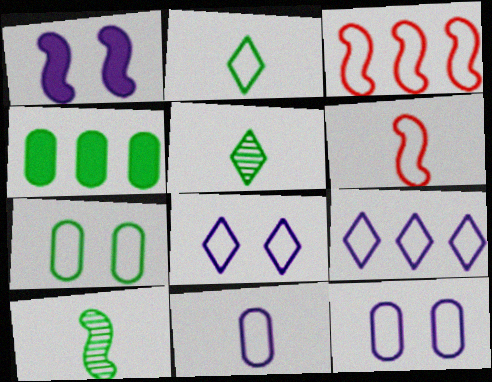[[1, 3, 10], 
[2, 3, 12], 
[2, 6, 11], 
[6, 7, 9]]